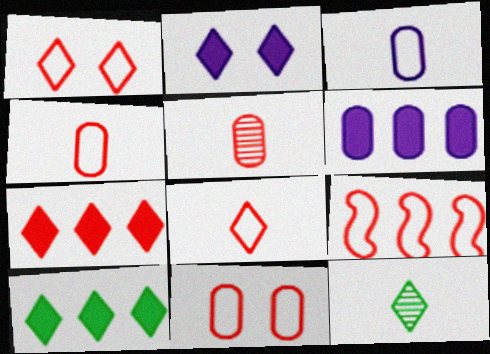[[1, 4, 9], 
[8, 9, 11]]